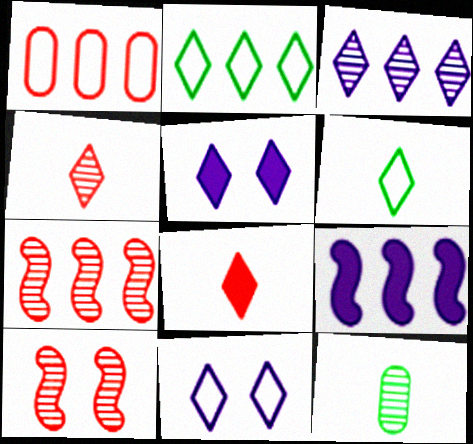[[1, 8, 10], 
[2, 4, 5], 
[3, 10, 12]]